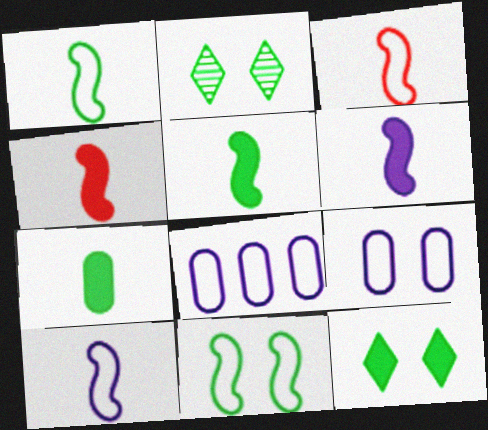[[1, 3, 10], 
[2, 4, 8], 
[4, 5, 6]]